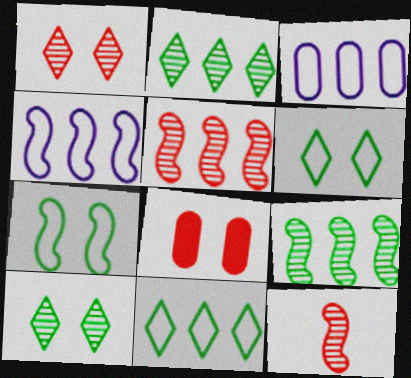[]